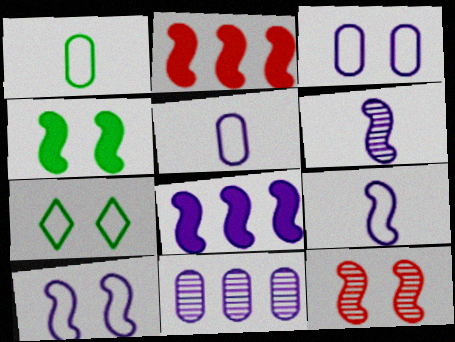[[4, 10, 12], 
[6, 8, 10]]